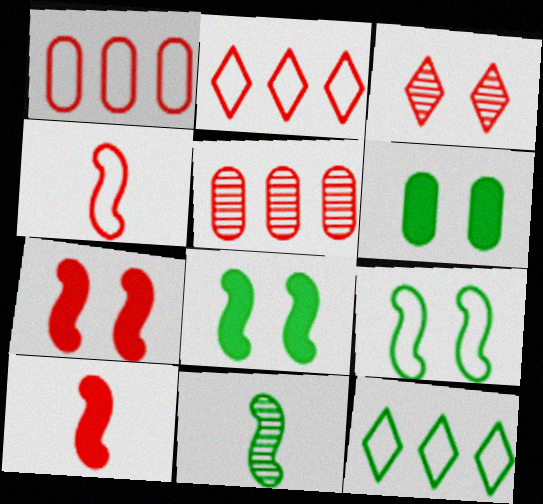[[1, 3, 10], 
[6, 11, 12]]